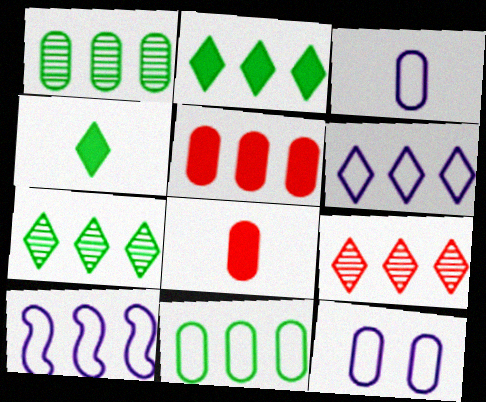[[1, 8, 12], 
[2, 6, 9], 
[5, 7, 10]]